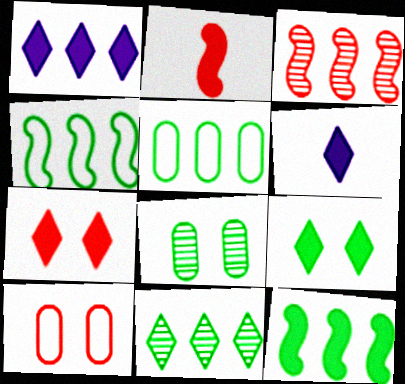[[1, 3, 5], 
[5, 11, 12]]